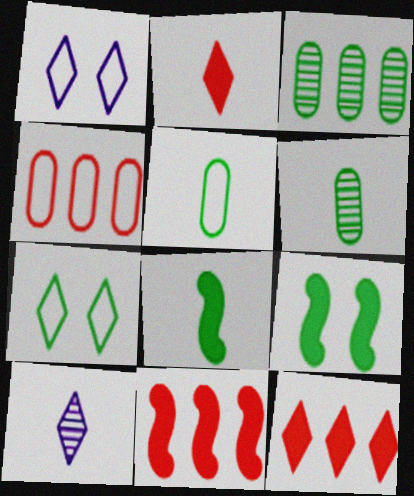[[1, 6, 11], 
[3, 7, 8], 
[4, 9, 10], 
[7, 10, 12]]